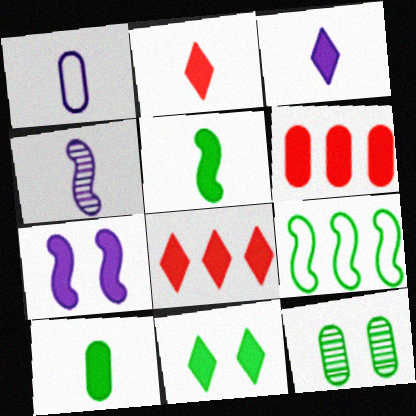[[1, 3, 4], 
[1, 6, 12], 
[3, 8, 11], 
[7, 8, 10]]